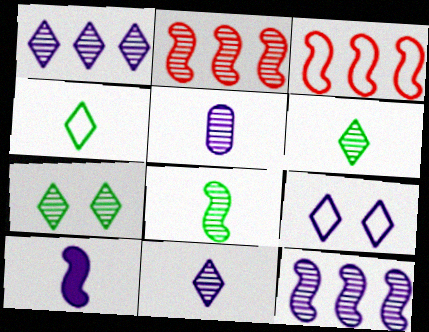[[2, 5, 7]]